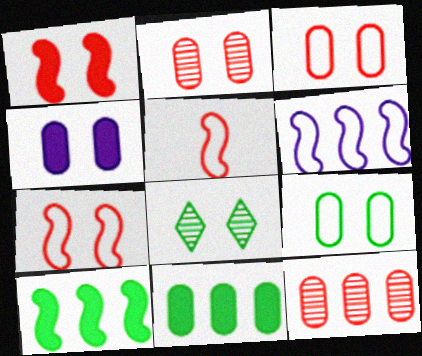[[2, 4, 9], 
[4, 7, 8]]